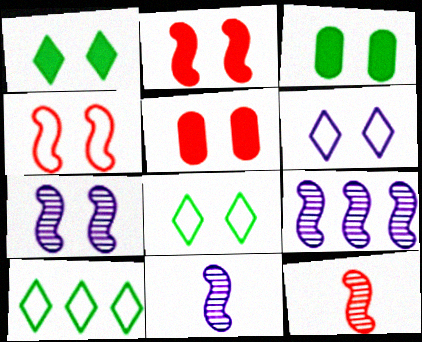[[5, 7, 8], 
[5, 10, 11], 
[7, 9, 11]]